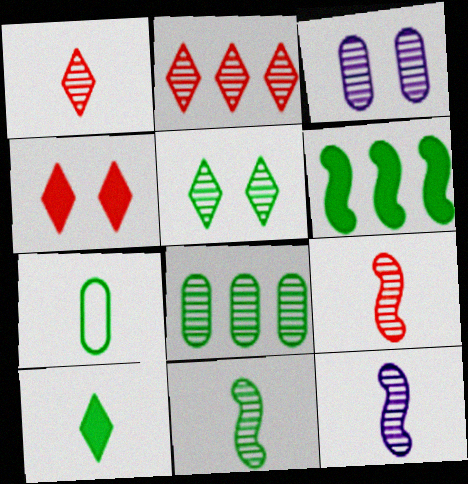[[2, 3, 11], 
[5, 6, 7], 
[5, 8, 11], 
[7, 10, 11], 
[9, 11, 12]]